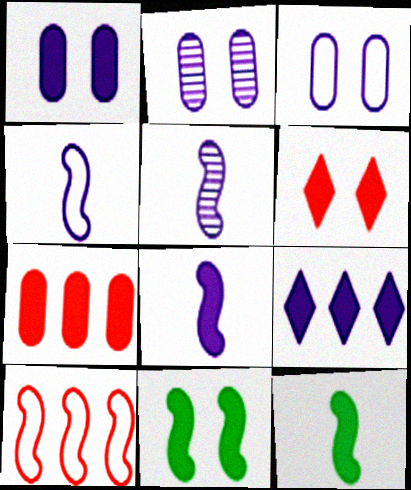[[1, 2, 3], 
[1, 6, 11], 
[1, 8, 9], 
[2, 4, 9], 
[3, 5, 9], 
[4, 5, 8], 
[5, 10, 11]]